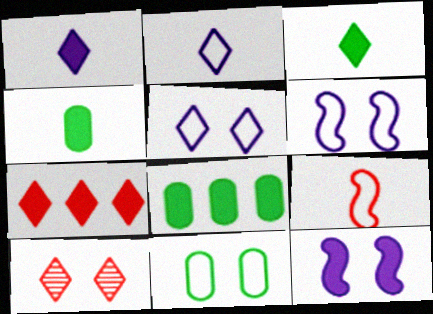[[4, 7, 12], 
[10, 11, 12]]